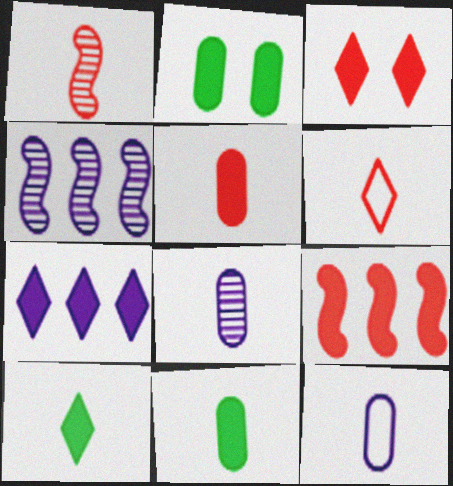[[1, 5, 6], 
[1, 10, 12], 
[2, 4, 6], 
[3, 5, 9], 
[3, 7, 10]]